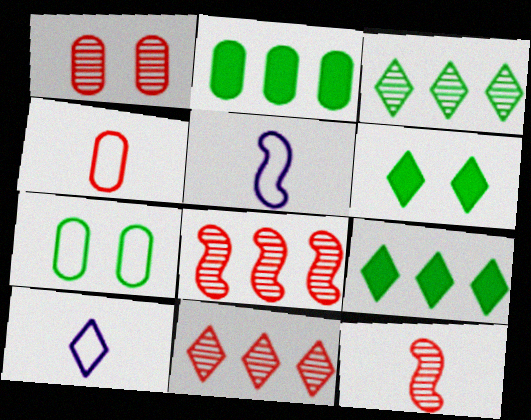[[1, 5, 9], 
[1, 11, 12], 
[6, 10, 11]]